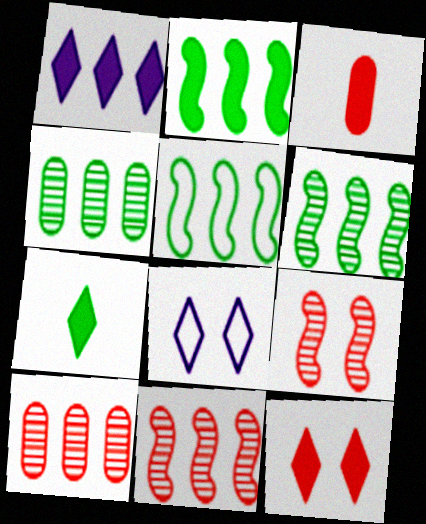[[1, 5, 10], 
[1, 7, 12], 
[2, 5, 6], 
[3, 6, 8]]